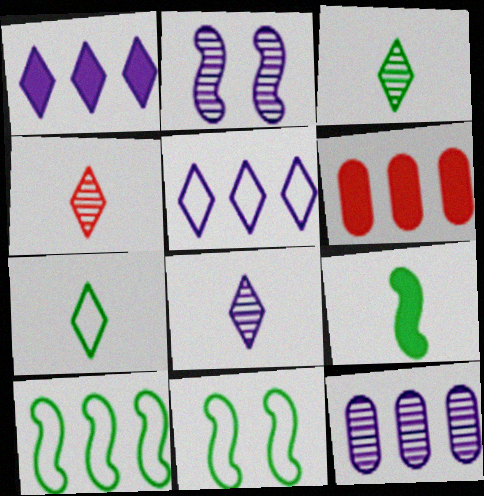[[2, 6, 7], 
[2, 8, 12], 
[3, 4, 8], 
[6, 8, 11]]